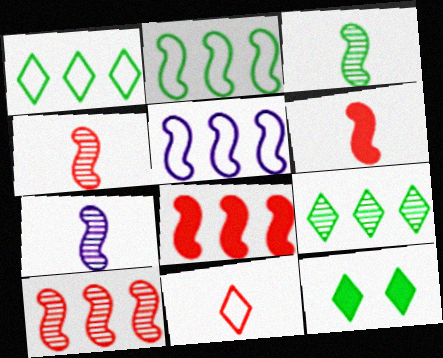[[3, 4, 7]]